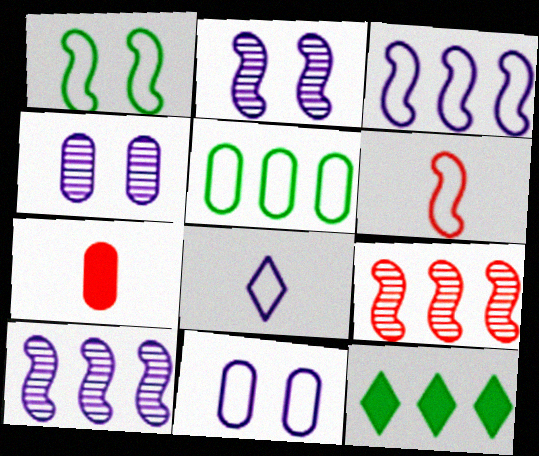[[1, 3, 6], 
[3, 8, 11], 
[4, 5, 7], 
[4, 6, 12]]